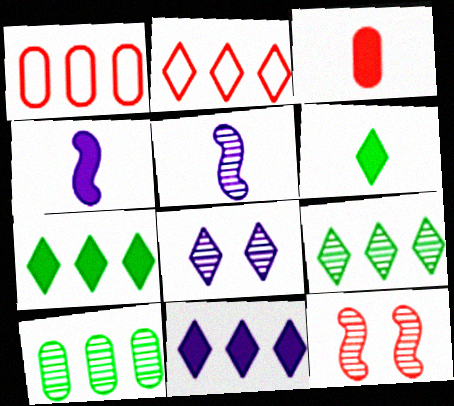[[2, 3, 12], 
[2, 6, 8], 
[2, 9, 11], 
[3, 4, 6]]